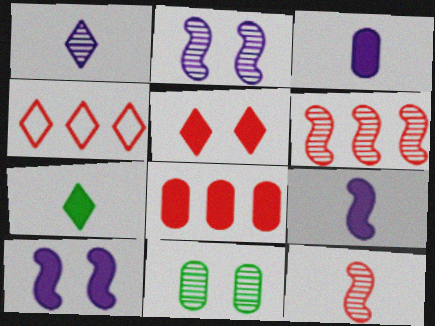[[1, 6, 11], 
[4, 6, 8], 
[4, 9, 11], 
[7, 8, 10]]